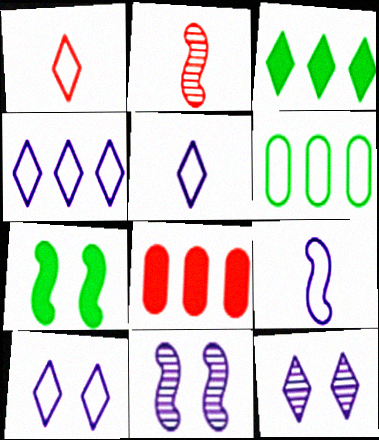[[1, 3, 12], 
[4, 5, 10]]